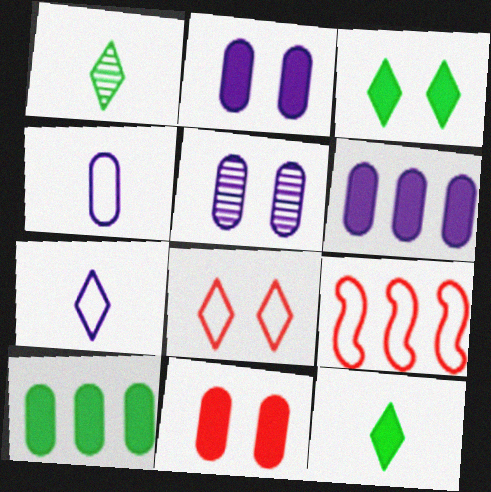[[1, 2, 9], 
[4, 5, 6], 
[5, 9, 12]]